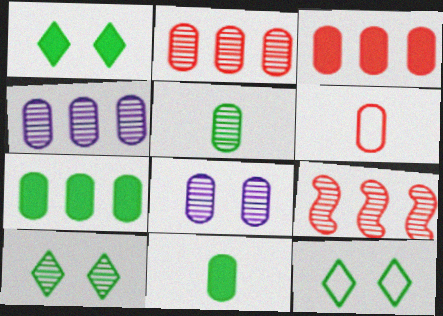[[1, 10, 12], 
[2, 5, 8], 
[6, 7, 8]]